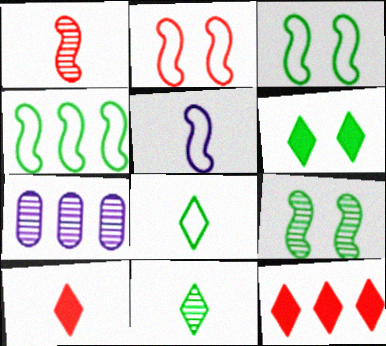[[2, 4, 5], 
[3, 7, 10], 
[4, 7, 12]]